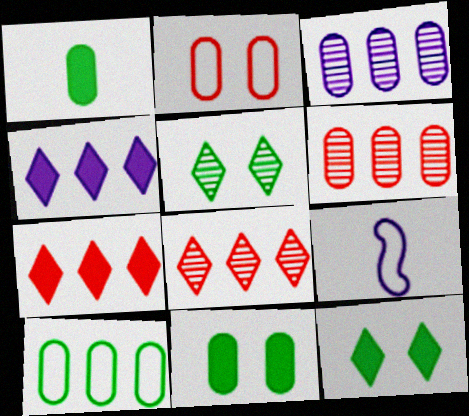[[1, 2, 3], 
[6, 9, 12], 
[8, 9, 11]]